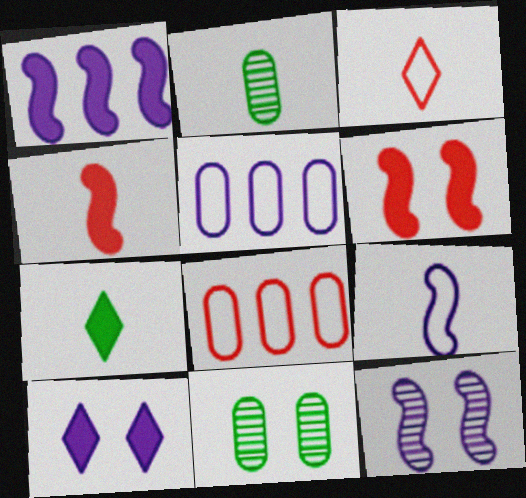[[1, 3, 11], 
[1, 9, 12], 
[7, 8, 12]]